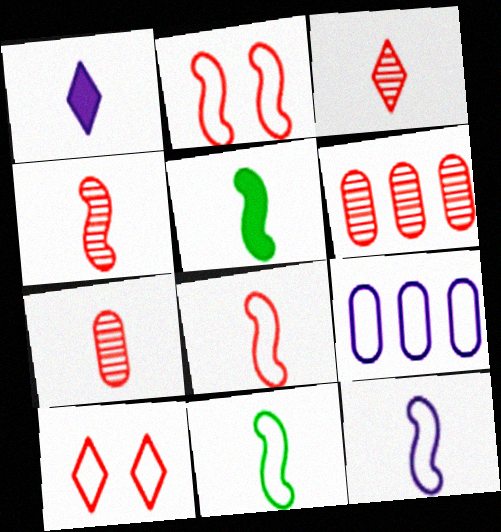[[1, 7, 11], 
[3, 4, 7], 
[4, 5, 12], 
[8, 11, 12], 
[9, 10, 11]]